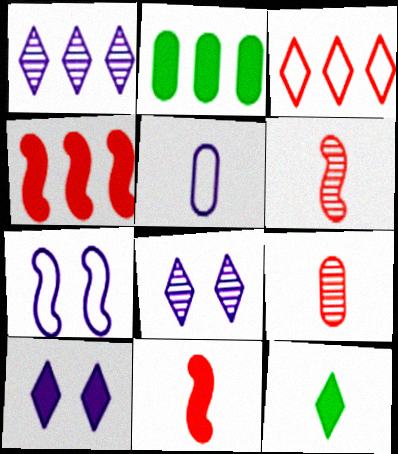[[2, 10, 11], 
[3, 8, 12], 
[5, 6, 12]]